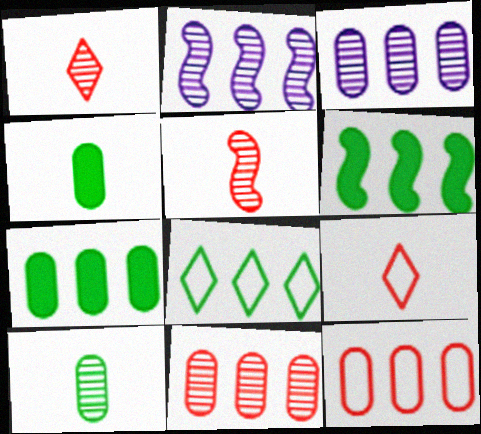[[3, 7, 12]]